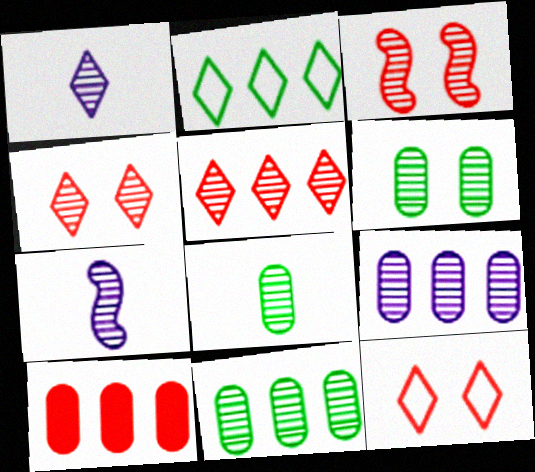[[1, 3, 11], 
[4, 7, 11], 
[5, 6, 7], 
[6, 8, 11]]